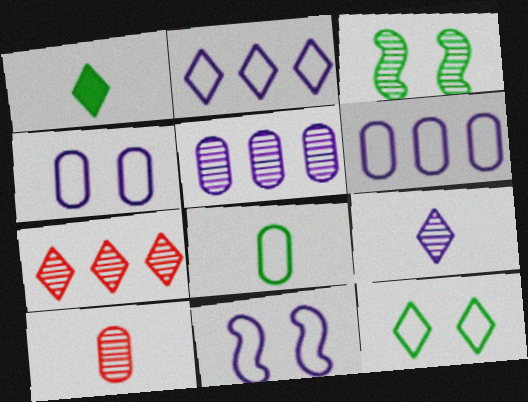[]